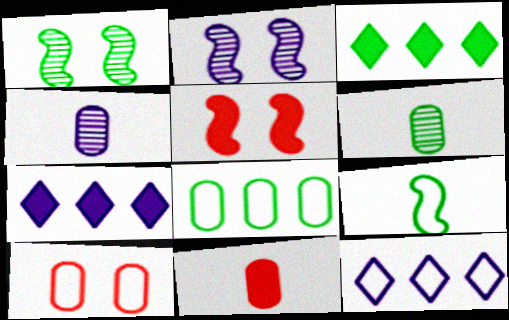[[1, 11, 12], 
[5, 6, 12], 
[9, 10, 12]]